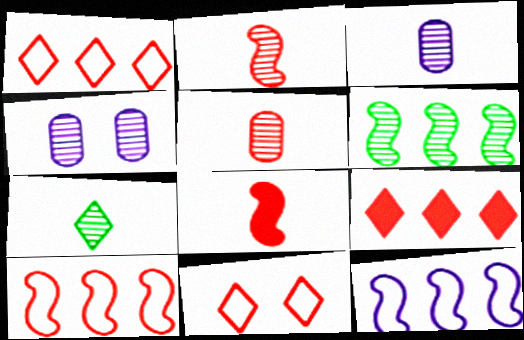[[2, 3, 7]]